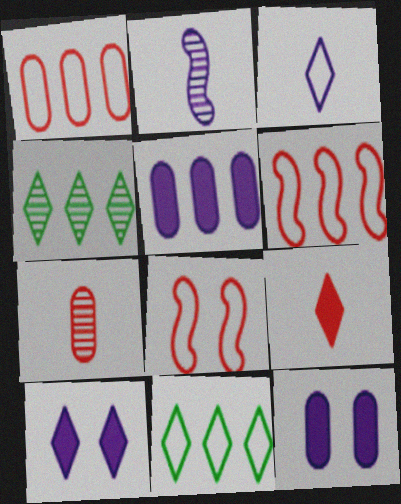[[4, 5, 6]]